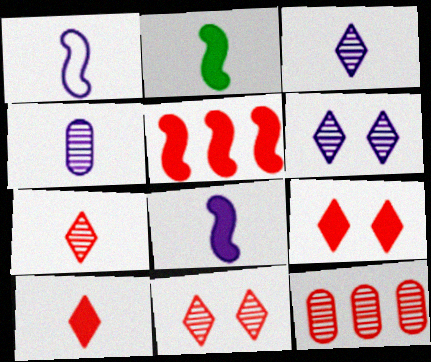[]